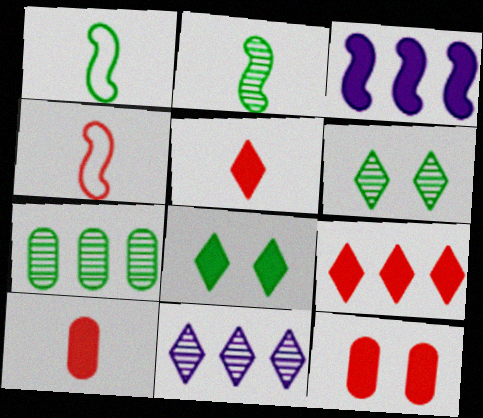[[1, 7, 8], 
[1, 11, 12], 
[2, 6, 7], 
[3, 8, 10]]